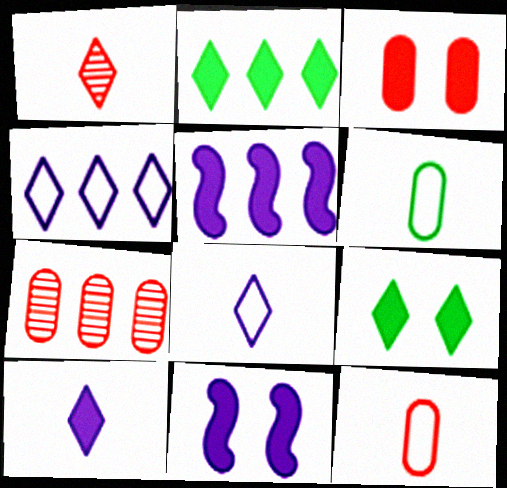[[1, 4, 9], 
[3, 7, 12], 
[3, 9, 11]]